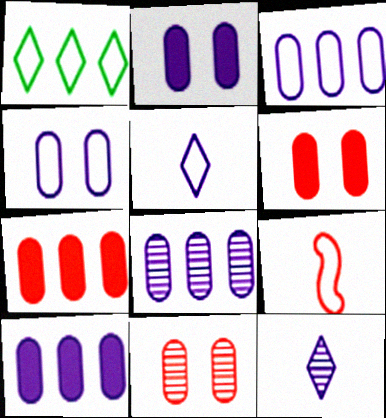[[1, 4, 9], 
[3, 8, 10]]